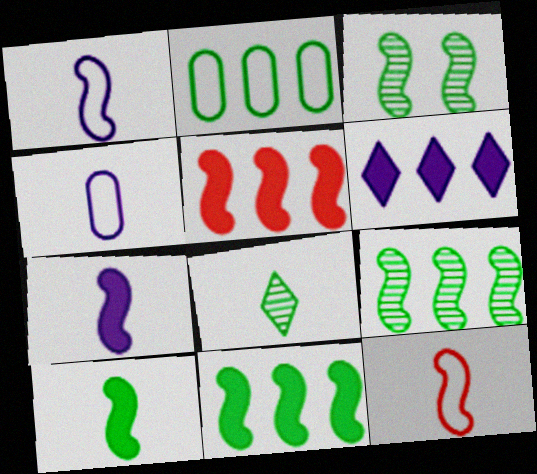[[1, 3, 5]]